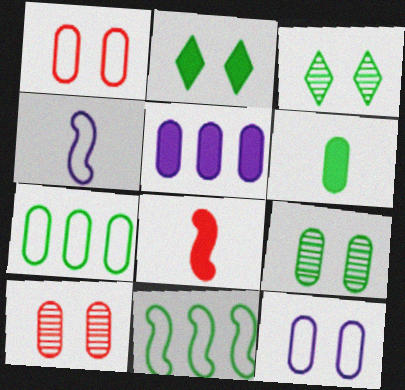[[2, 5, 8], 
[3, 6, 11], 
[6, 7, 9]]